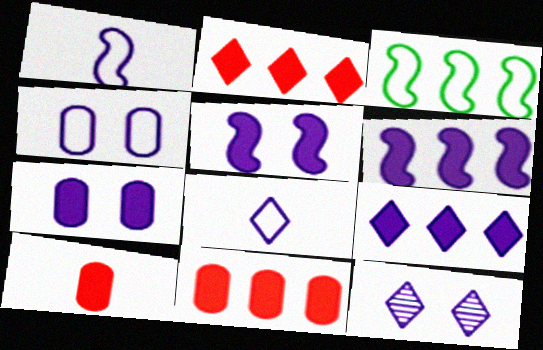[[3, 10, 12], 
[4, 5, 12], 
[8, 9, 12]]